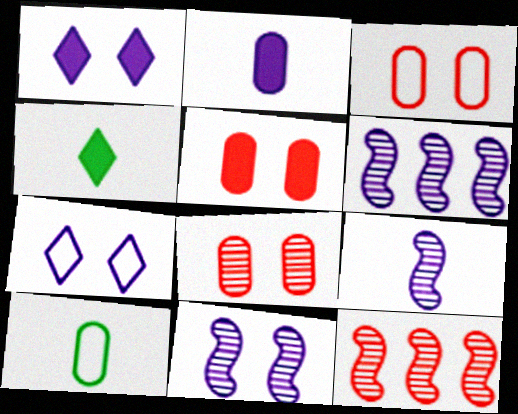[[1, 10, 12], 
[2, 6, 7], 
[3, 4, 6], 
[3, 5, 8], 
[6, 9, 11]]